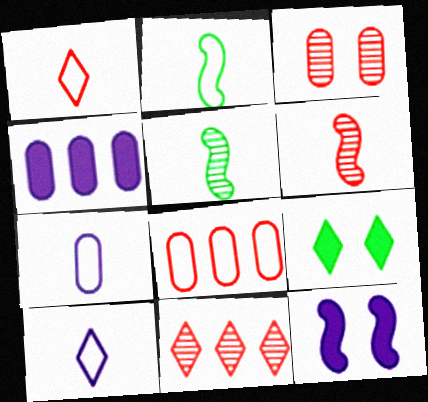[[1, 2, 7], 
[3, 6, 11], 
[9, 10, 11]]